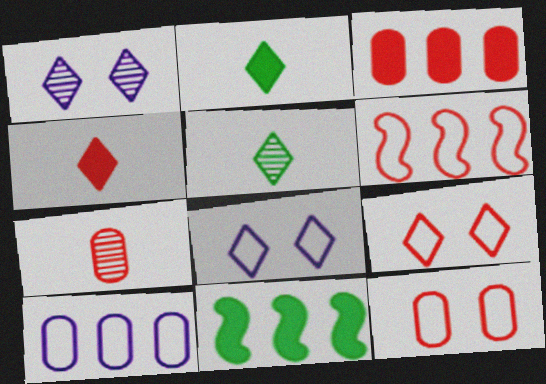[[3, 7, 12], 
[7, 8, 11]]